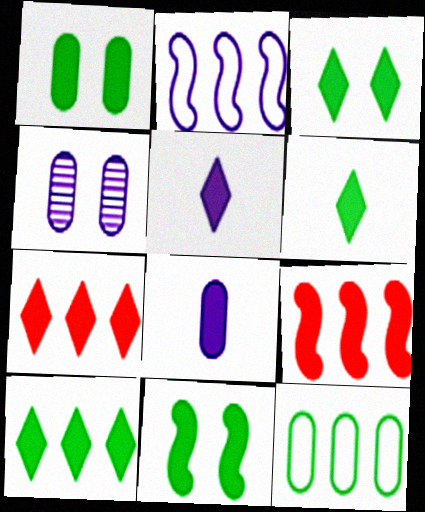[[1, 3, 11], 
[1, 5, 9], 
[2, 4, 5], 
[3, 5, 7], 
[3, 6, 10], 
[3, 8, 9], 
[7, 8, 11]]